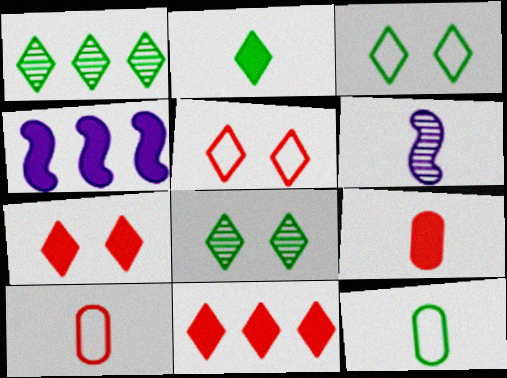[[1, 2, 3], 
[2, 6, 10], 
[4, 8, 10]]